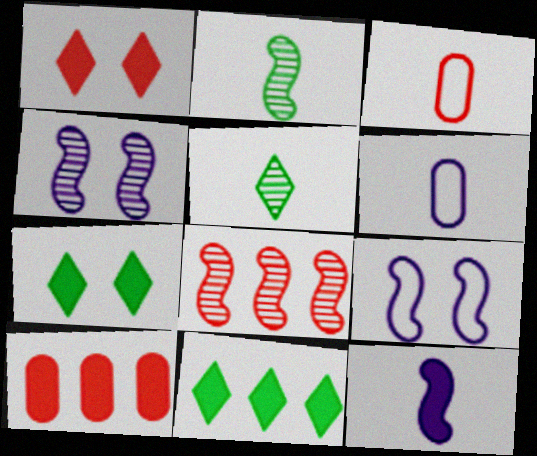[[1, 3, 8], 
[2, 4, 8], 
[3, 4, 11], 
[3, 5, 12], 
[5, 9, 10], 
[6, 7, 8], 
[7, 10, 12]]